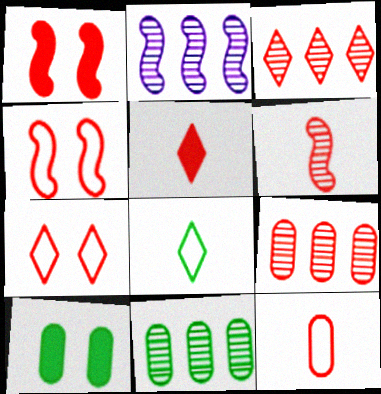[[1, 3, 12], 
[2, 3, 11], 
[3, 5, 7], 
[4, 5, 9], 
[5, 6, 12]]